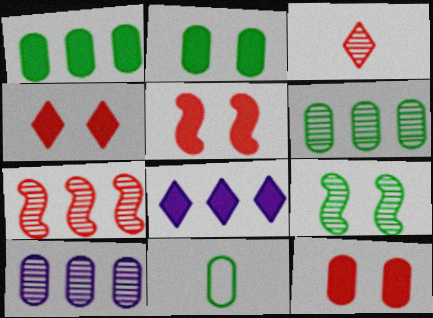[[2, 6, 11], 
[3, 9, 10], 
[4, 5, 12], 
[10, 11, 12]]